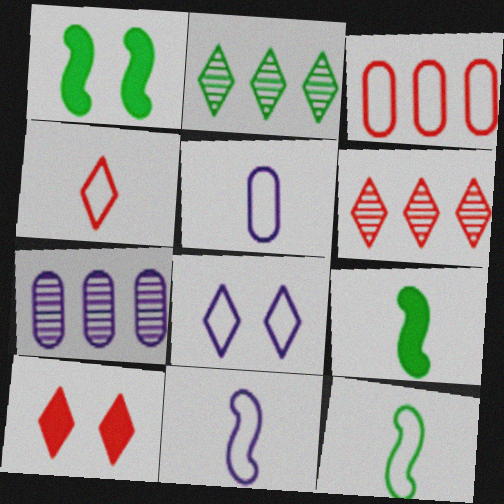[[1, 4, 7], 
[1, 5, 6], 
[3, 8, 12], 
[4, 5, 12], 
[4, 6, 10], 
[7, 10, 12]]